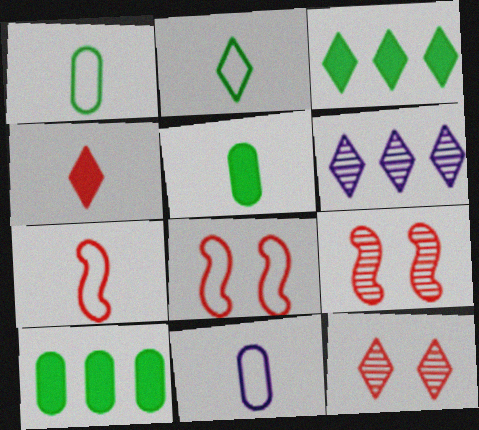[[2, 7, 11], 
[3, 9, 11], 
[5, 6, 8]]